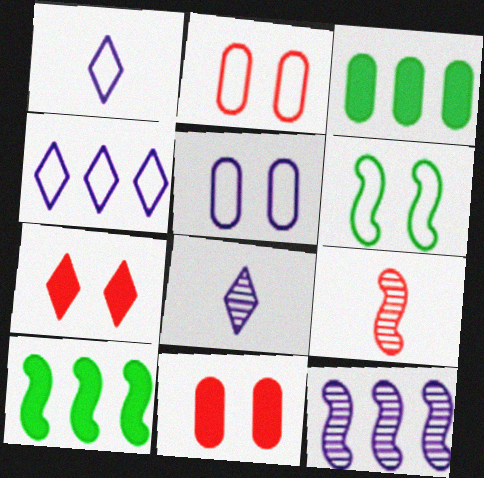[[2, 8, 10]]